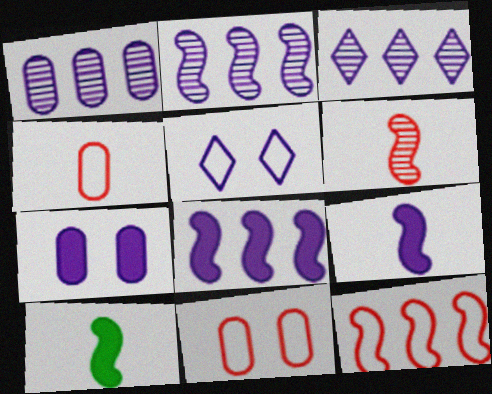[[1, 2, 3], 
[1, 5, 9], 
[3, 10, 11]]